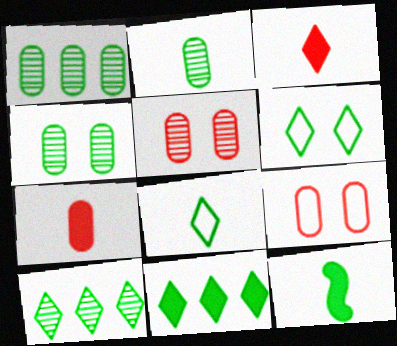[[1, 2, 4], 
[1, 6, 12], 
[2, 8, 12]]